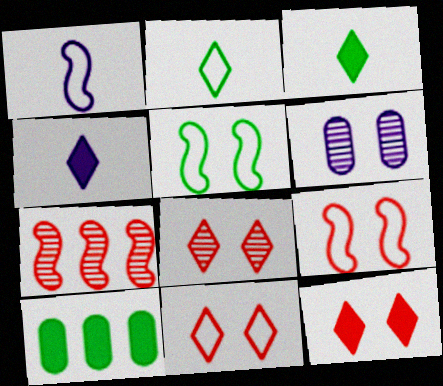[[1, 8, 10], 
[5, 6, 12], 
[8, 11, 12]]